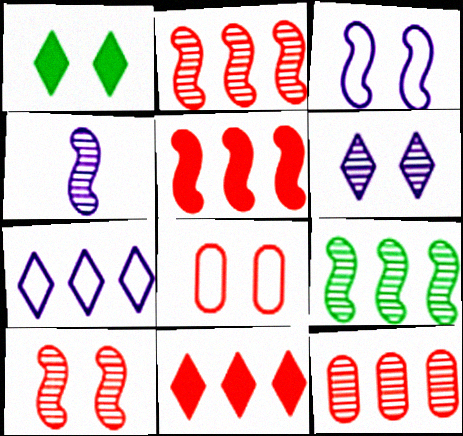[[4, 9, 10]]